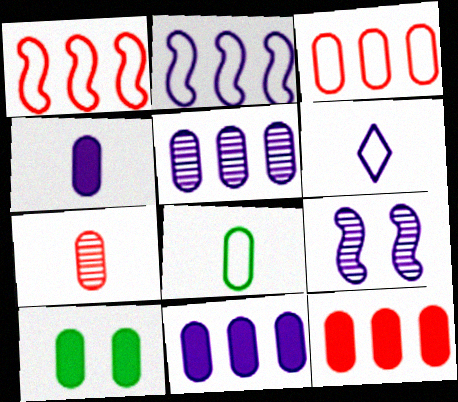[[4, 7, 8], 
[4, 10, 12], 
[6, 9, 11]]